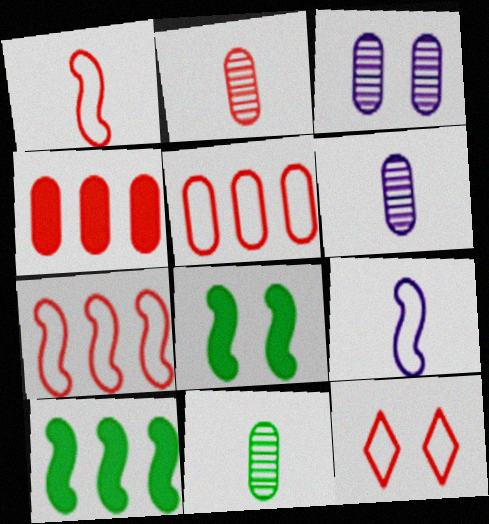[[1, 5, 12], 
[2, 6, 11], 
[3, 8, 12], 
[6, 10, 12]]